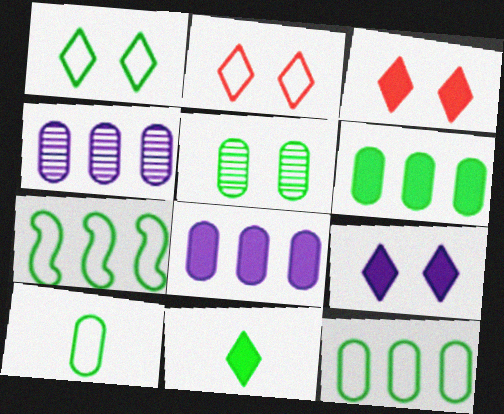[[1, 7, 10], 
[5, 6, 10], 
[5, 7, 11]]